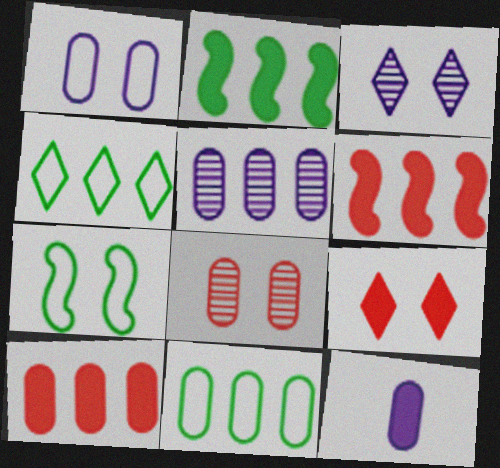[[1, 5, 12], 
[2, 9, 12], 
[4, 5, 6], 
[5, 10, 11], 
[8, 11, 12]]